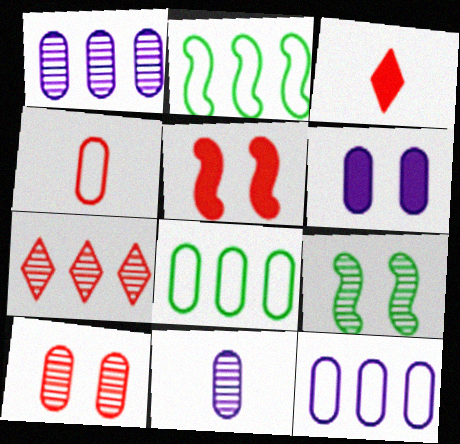[[3, 9, 12], 
[4, 5, 7], 
[6, 11, 12], 
[7, 9, 11]]